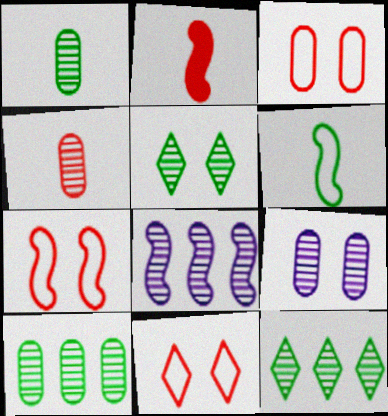[[3, 7, 11], 
[4, 5, 8], 
[4, 9, 10]]